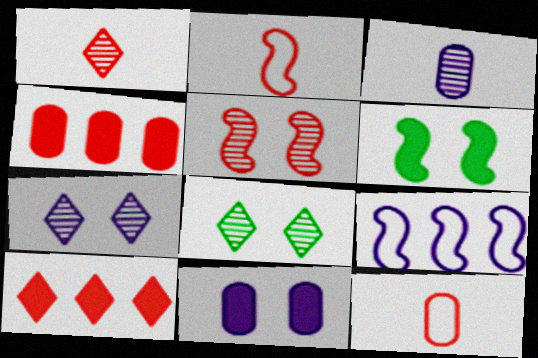[[5, 10, 12]]